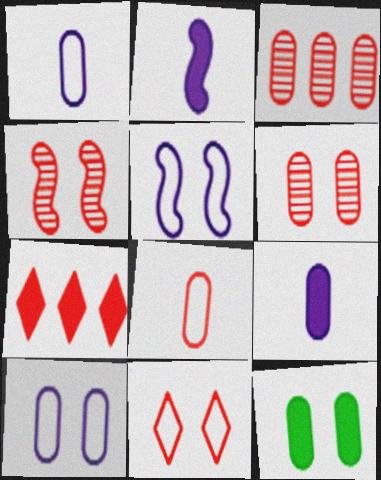[[1, 3, 12], 
[2, 7, 12], 
[4, 7, 8], 
[6, 10, 12]]